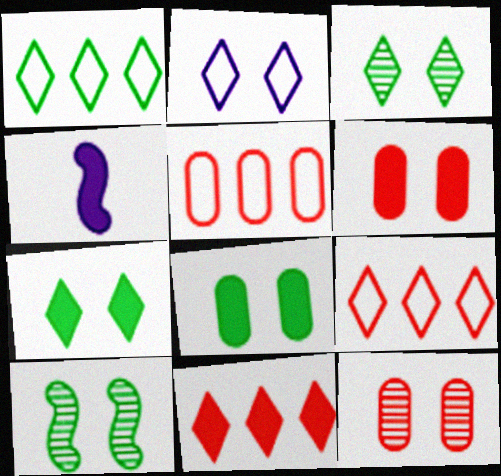[[1, 4, 12], 
[2, 6, 10], 
[3, 4, 5], 
[4, 8, 11]]